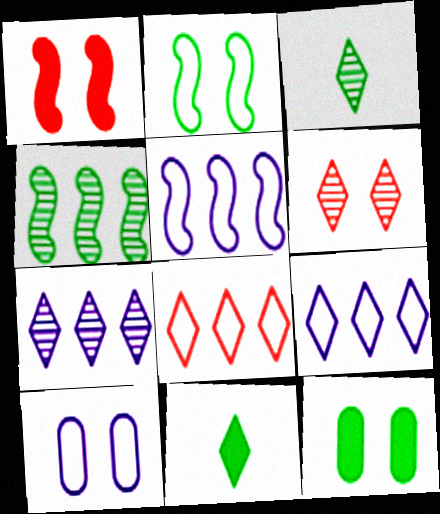[[3, 6, 7], 
[6, 9, 11]]